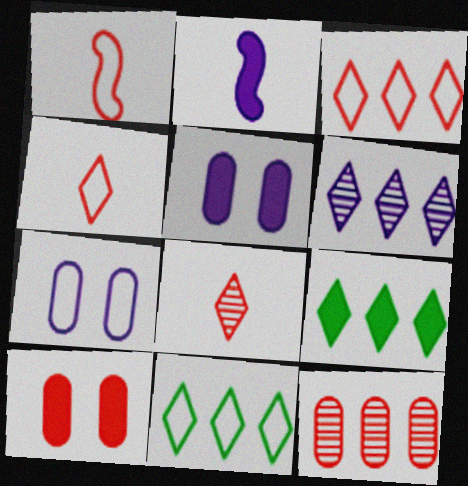[[1, 7, 11], 
[2, 6, 7], 
[2, 9, 10], 
[3, 6, 9]]